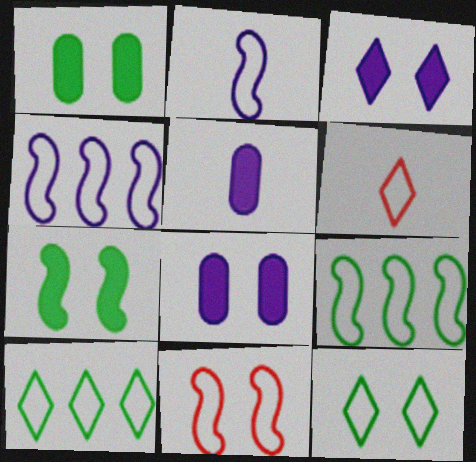[[2, 9, 11]]